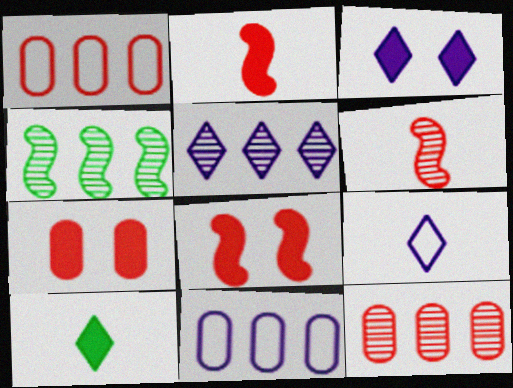[[3, 5, 9], 
[4, 5, 12], 
[4, 7, 9]]